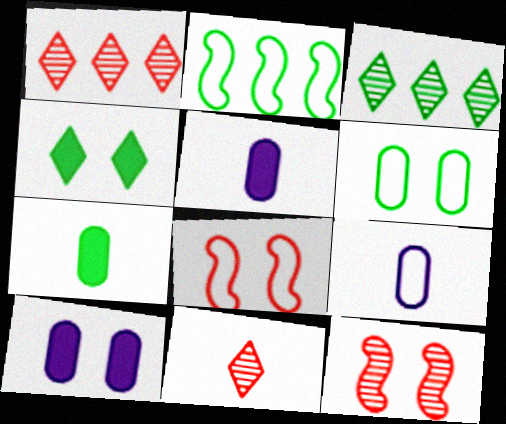[[2, 10, 11], 
[3, 5, 8]]